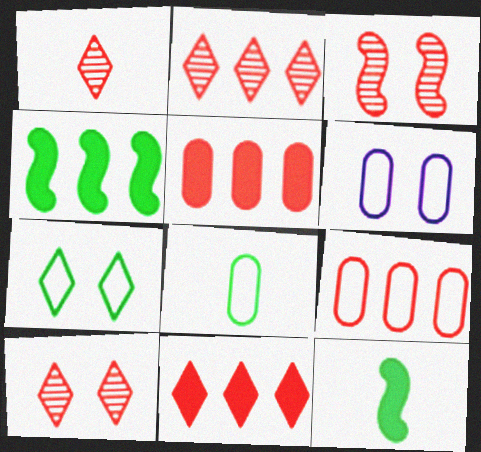[[1, 2, 10], 
[1, 4, 6], 
[2, 6, 12], 
[6, 8, 9]]